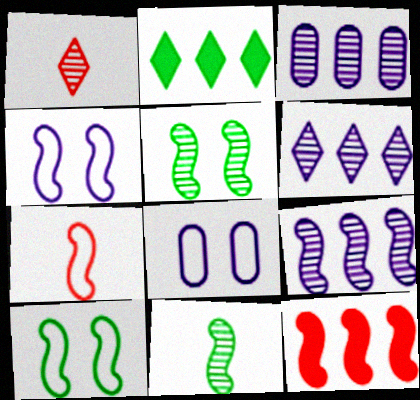[[1, 3, 5], 
[3, 6, 9], 
[4, 11, 12]]